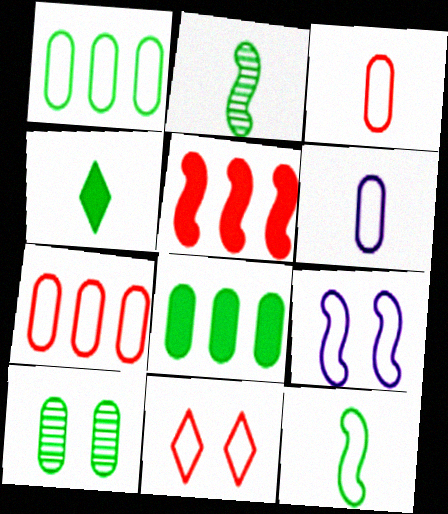[[2, 5, 9]]